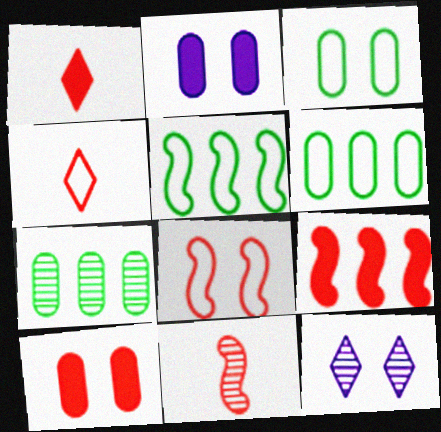[[1, 9, 10], 
[7, 11, 12], 
[8, 9, 11]]